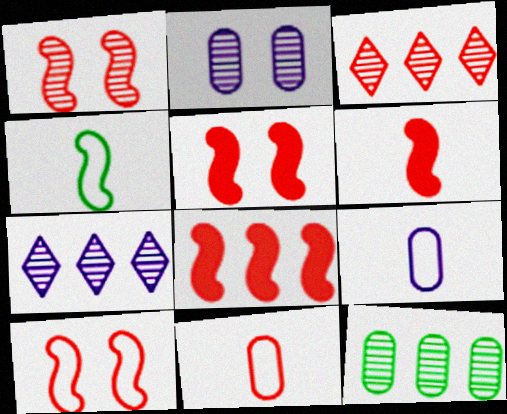[[1, 5, 10], 
[3, 5, 11], 
[5, 6, 8]]